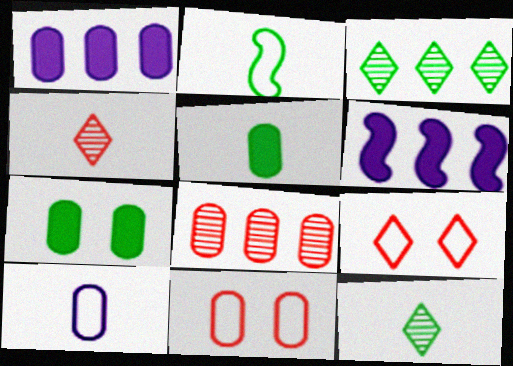[[2, 3, 7], 
[2, 5, 12], 
[6, 11, 12], 
[7, 8, 10]]